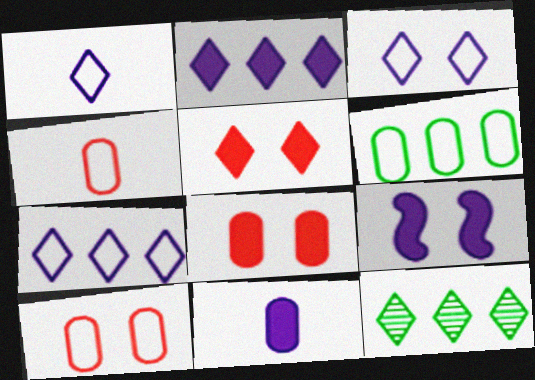[[1, 3, 7], 
[1, 5, 12], 
[2, 9, 11], 
[4, 9, 12]]